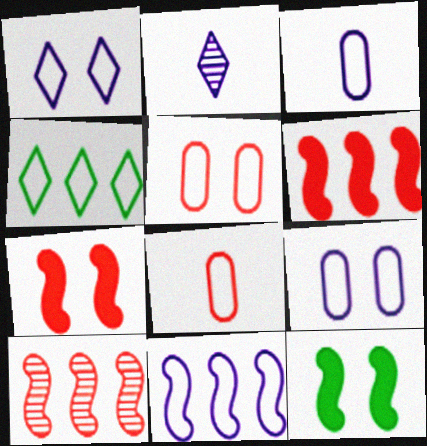[[1, 3, 11]]